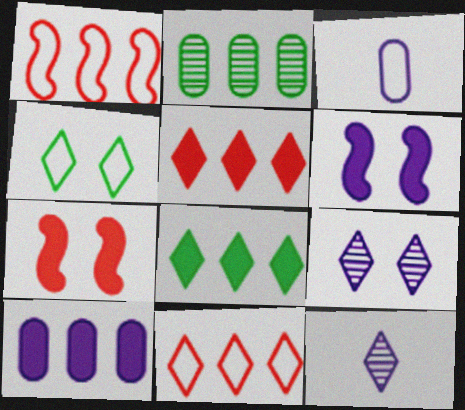[[1, 3, 4], 
[4, 5, 12]]